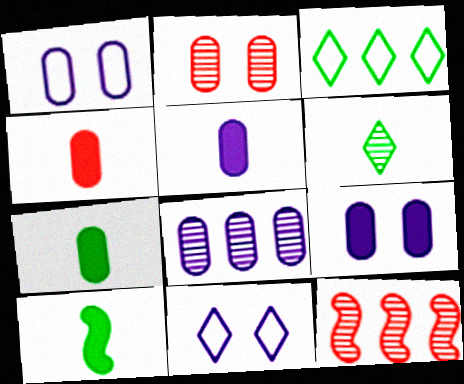[[1, 5, 8], 
[4, 5, 7], 
[7, 11, 12]]